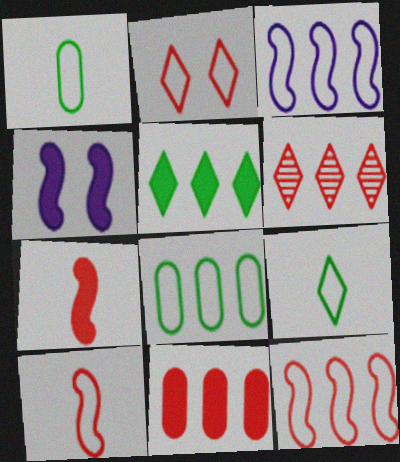[[1, 2, 3], 
[1, 4, 6], 
[6, 11, 12]]